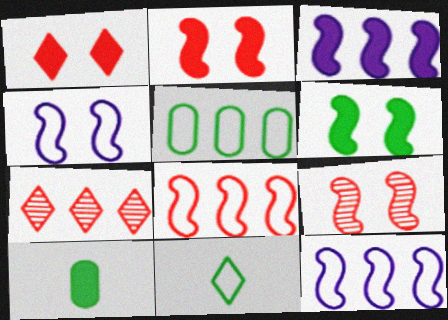[[1, 3, 10], 
[3, 5, 7], 
[4, 6, 9], 
[4, 7, 10]]